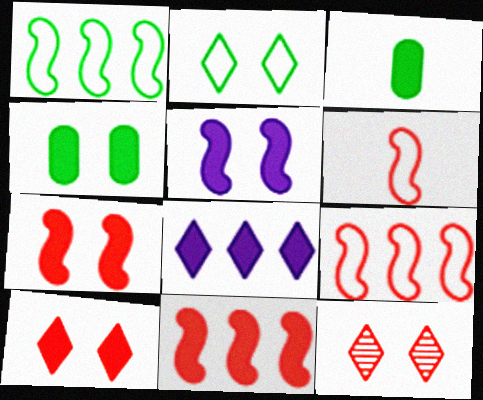[[3, 7, 8], 
[4, 5, 10]]